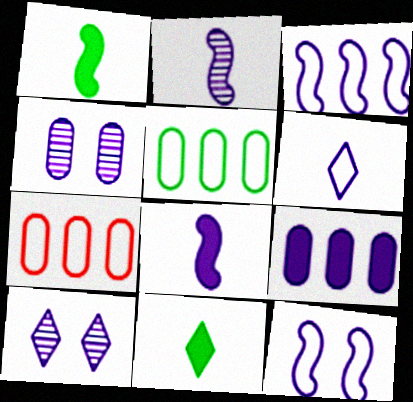[[1, 7, 10]]